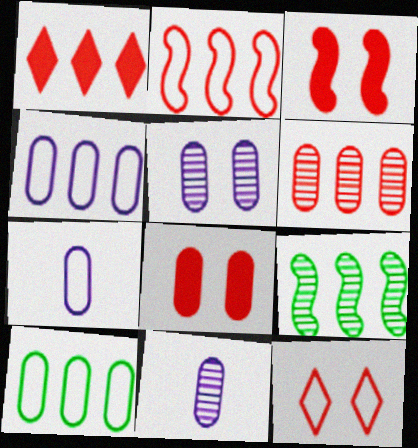[[1, 2, 6], 
[1, 4, 9], 
[8, 10, 11]]